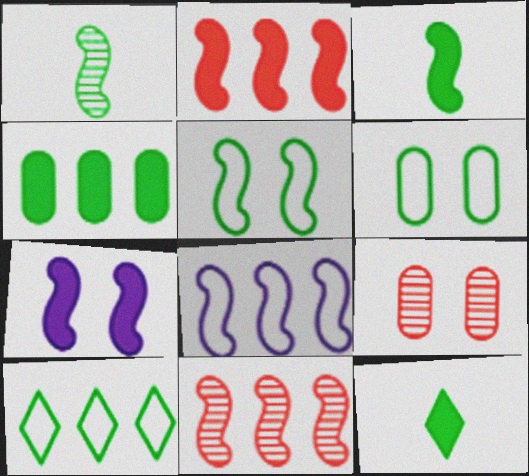[[2, 3, 7], 
[8, 9, 12]]